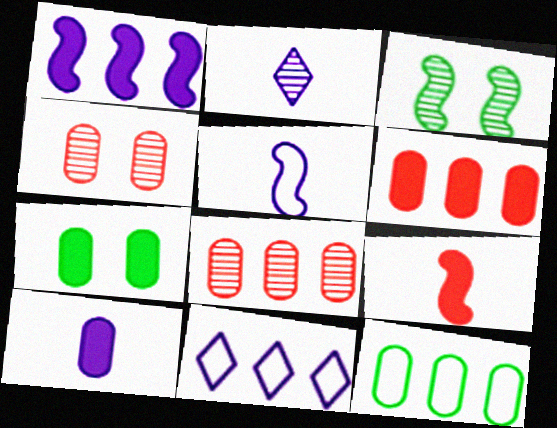[[2, 3, 8], 
[2, 5, 10], 
[4, 10, 12], 
[6, 7, 10]]